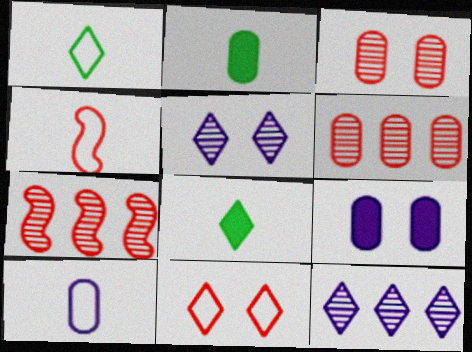[[1, 4, 10], 
[1, 7, 9], 
[8, 11, 12]]